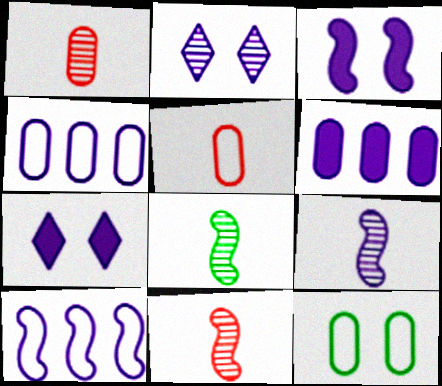[[1, 6, 12], 
[3, 9, 10], 
[4, 5, 12], 
[4, 7, 9], 
[8, 9, 11]]